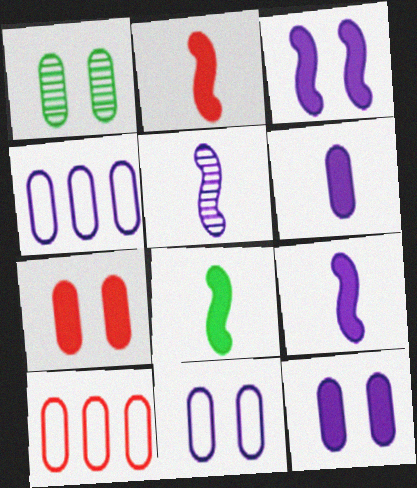[[1, 6, 10], 
[1, 7, 11], 
[2, 8, 9]]